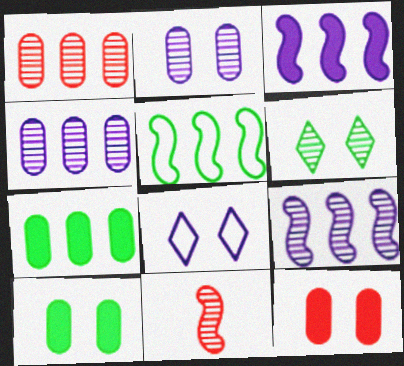[[4, 6, 11], 
[7, 8, 11]]